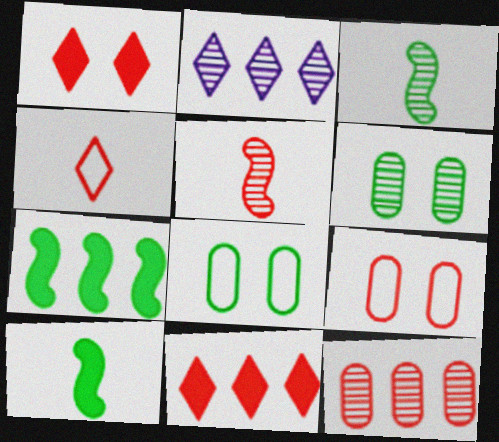[[2, 5, 6], 
[2, 9, 10], 
[5, 9, 11]]